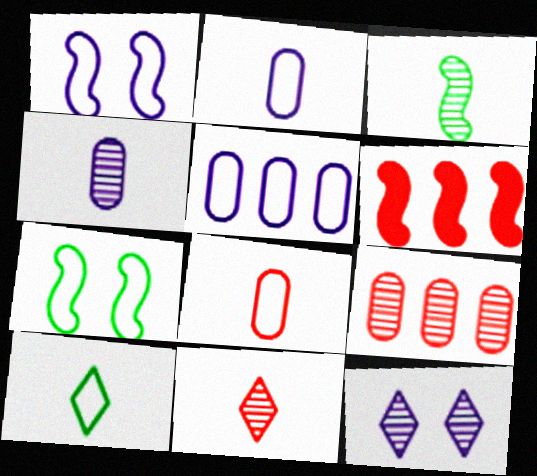[[1, 3, 6], 
[3, 4, 11], 
[3, 9, 12]]